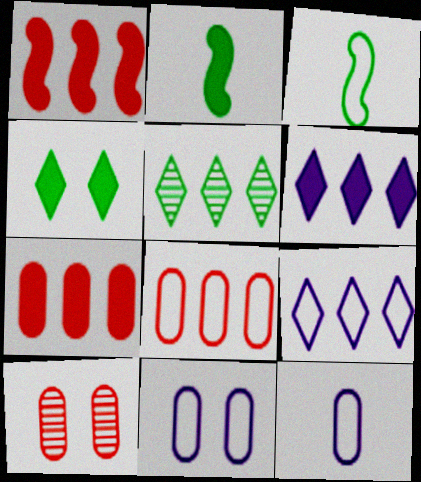[[2, 9, 10], 
[3, 6, 10]]